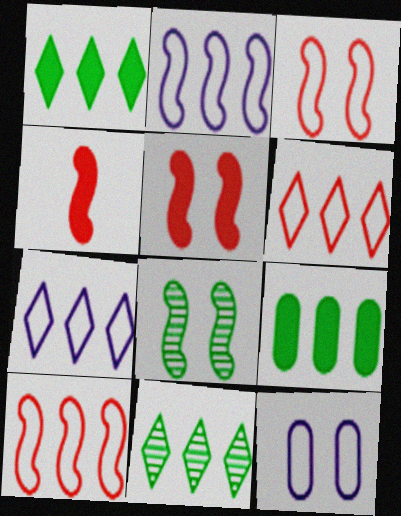[[2, 4, 8], 
[4, 11, 12]]